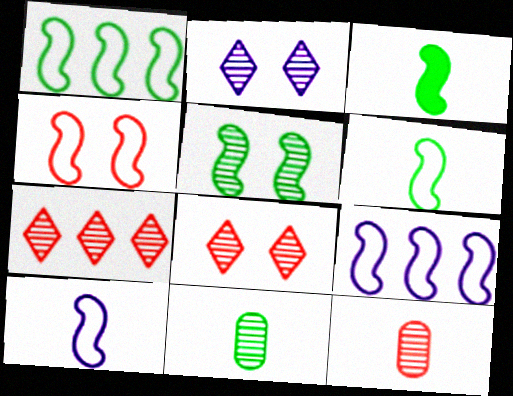[[1, 3, 5], 
[1, 4, 10], 
[4, 6, 9]]